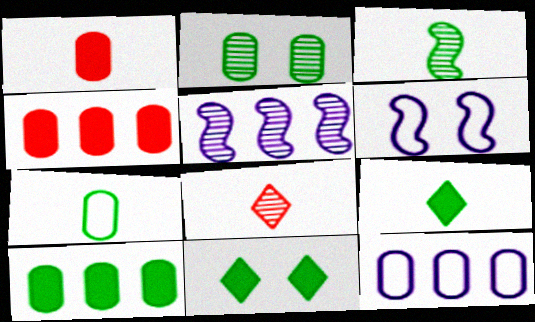[[1, 2, 12], 
[2, 5, 8], 
[2, 7, 10], 
[3, 7, 9], 
[6, 8, 10]]